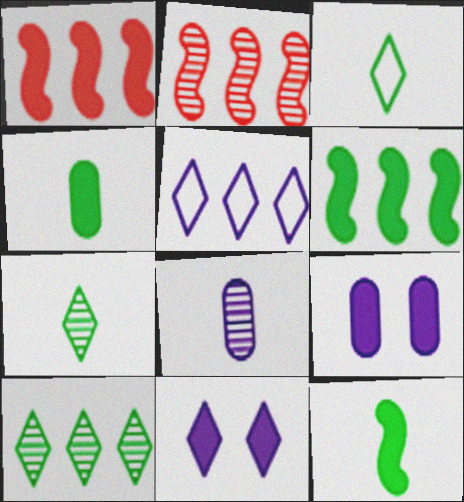[[1, 4, 11], 
[2, 3, 9]]